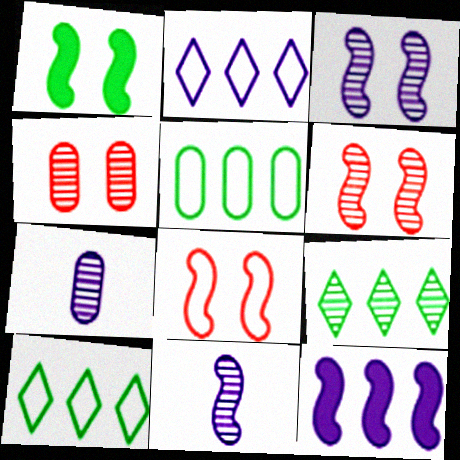[[1, 3, 8], 
[4, 9, 11], 
[6, 7, 9]]